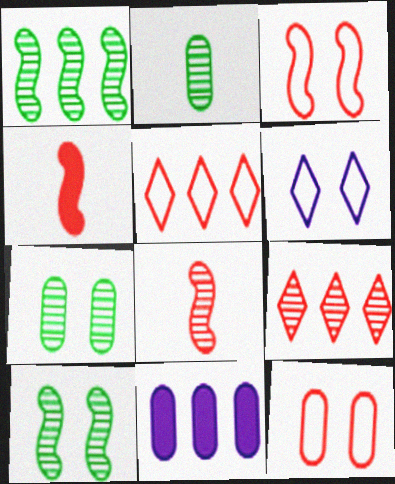[[1, 5, 11], 
[2, 11, 12], 
[4, 9, 12]]